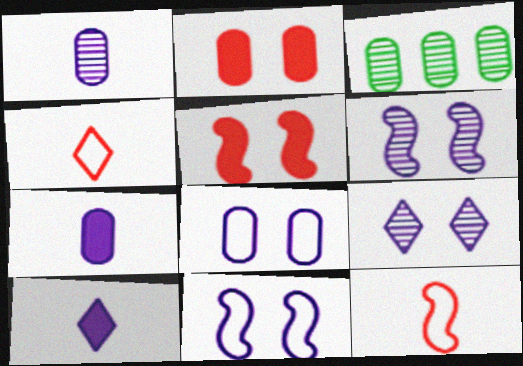[]